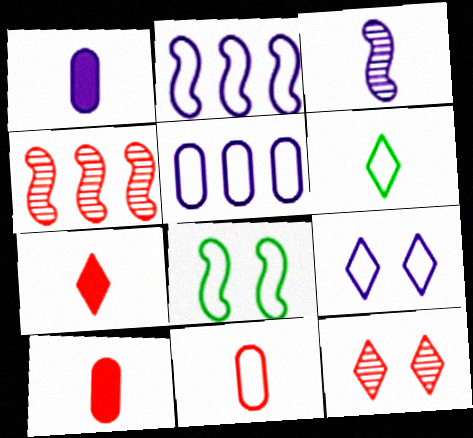[[3, 6, 10]]